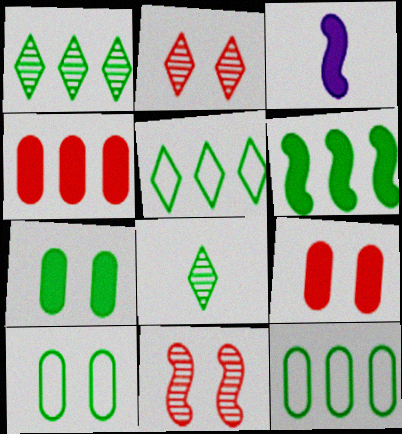[[1, 6, 12], 
[2, 3, 12], 
[6, 8, 10]]